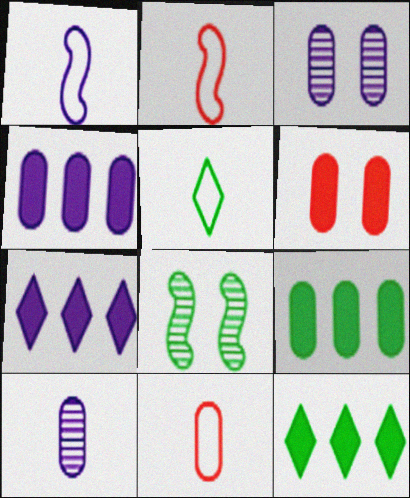[[1, 3, 7], 
[1, 5, 11], 
[2, 3, 12], 
[3, 9, 11], 
[5, 8, 9], 
[7, 8, 11]]